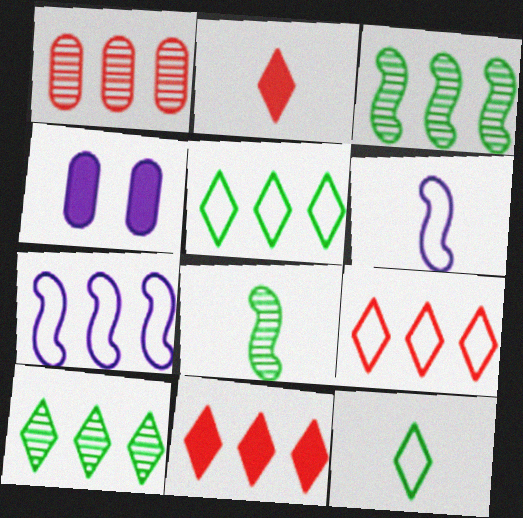[[4, 8, 9]]